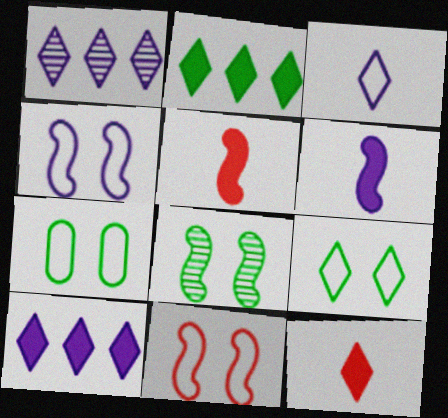[[1, 5, 7], 
[1, 9, 12]]